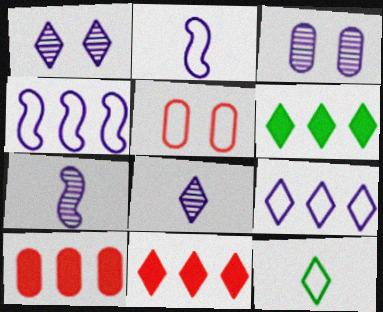[[1, 11, 12], 
[4, 5, 12], 
[5, 6, 7]]